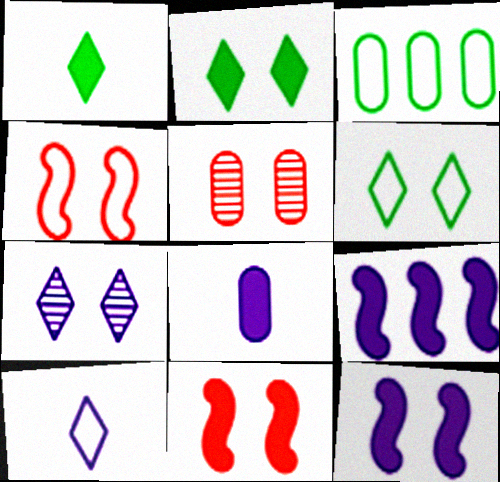[[3, 4, 10], 
[3, 5, 8], 
[5, 6, 12]]